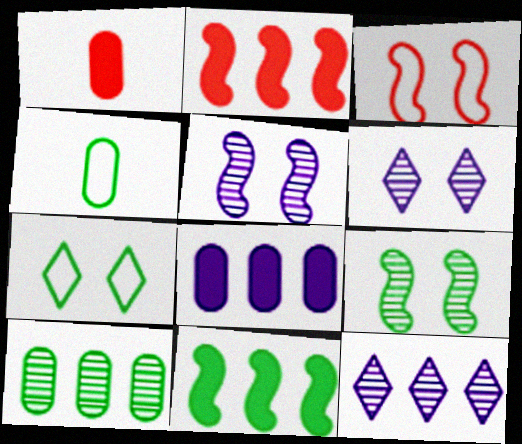[[2, 4, 6]]